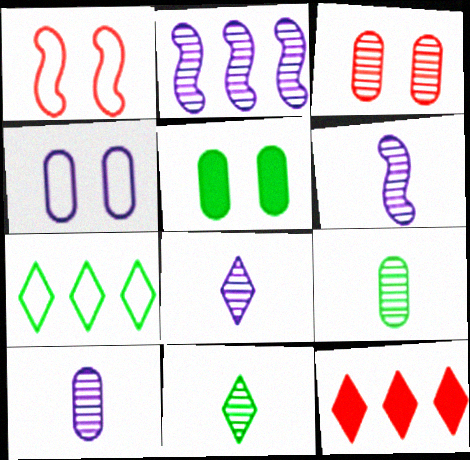[[2, 3, 11], 
[3, 4, 5], 
[6, 8, 10]]